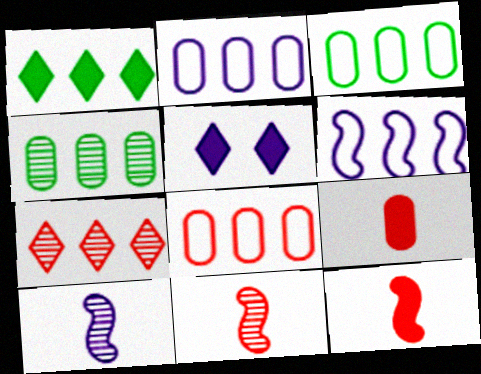[[2, 3, 8], 
[2, 5, 10], 
[3, 5, 11]]